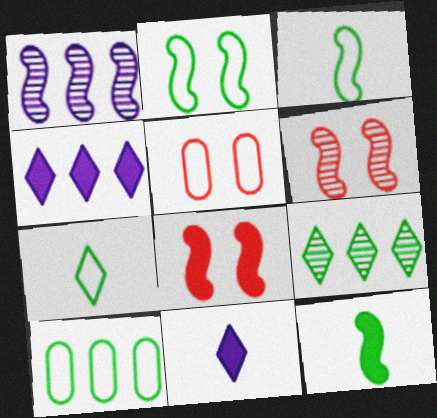[[1, 3, 8], 
[2, 7, 10], 
[6, 10, 11]]